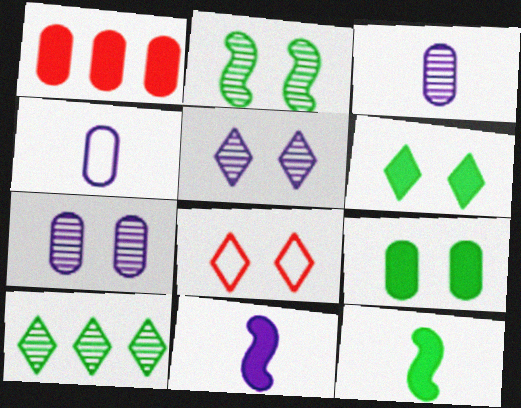[[1, 6, 11], 
[5, 6, 8]]